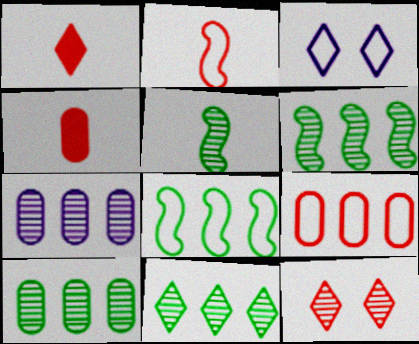[[1, 3, 11], 
[3, 4, 6], 
[5, 7, 12], 
[6, 10, 11]]